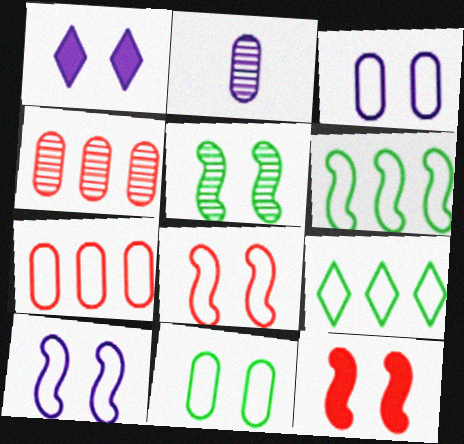[[2, 9, 12], 
[5, 10, 12]]